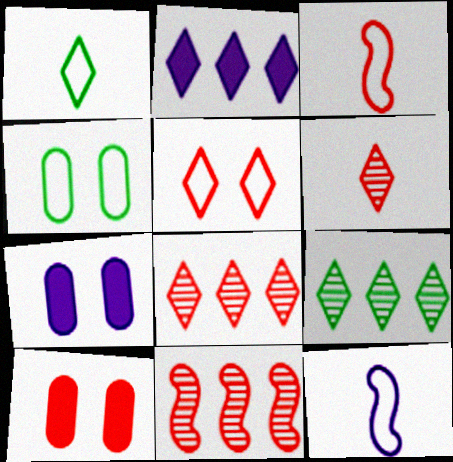[[1, 7, 11], 
[3, 7, 9], 
[3, 8, 10], 
[9, 10, 12]]